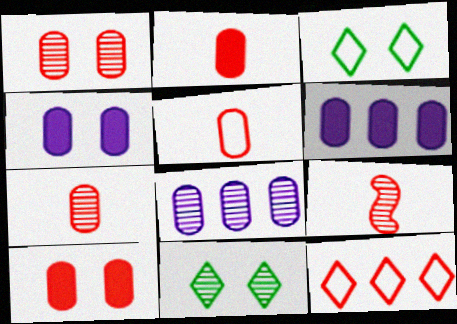[[2, 5, 7], 
[3, 6, 9], 
[8, 9, 11], 
[9, 10, 12]]